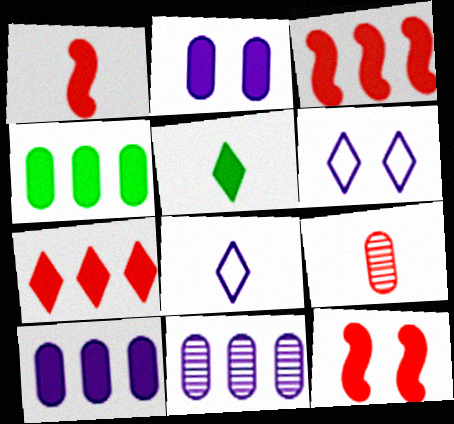[[1, 3, 12], 
[2, 3, 5], 
[5, 10, 12]]